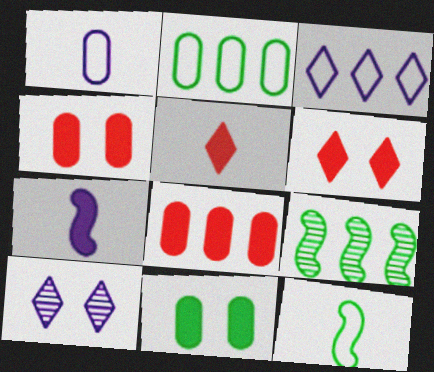[[1, 6, 9], 
[3, 8, 9], 
[8, 10, 12]]